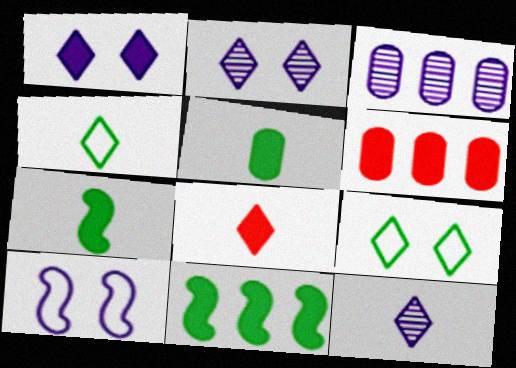[[1, 6, 7], 
[4, 8, 12]]